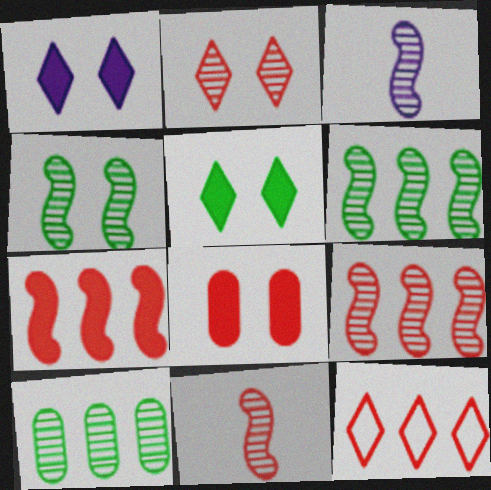[[2, 3, 10], 
[3, 4, 9], 
[8, 11, 12]]